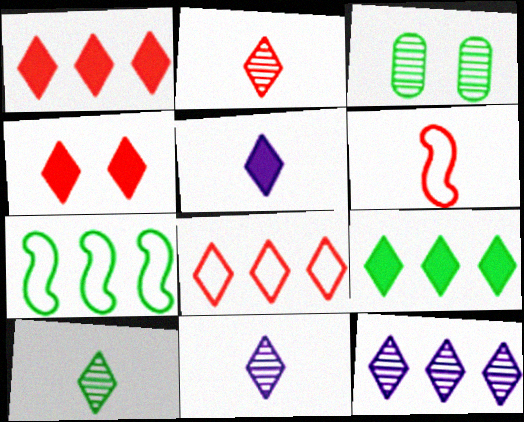[[2, 4, 8], 
[2, 10, 11], 
[4, 5, 9], 
[8, 9, 12]]